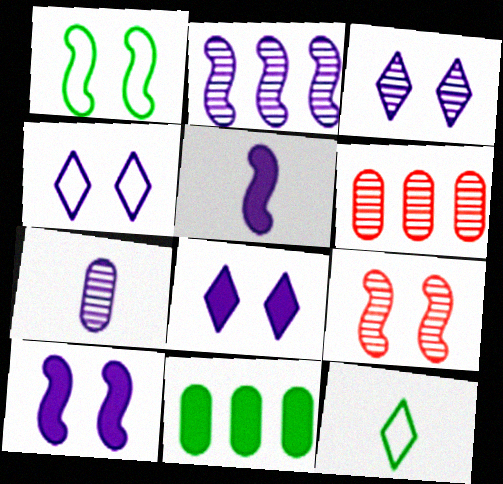[[1, 9, 10], 
[2, 3, 7], 
[3, 4, 8], 
[6, 10, 12]]